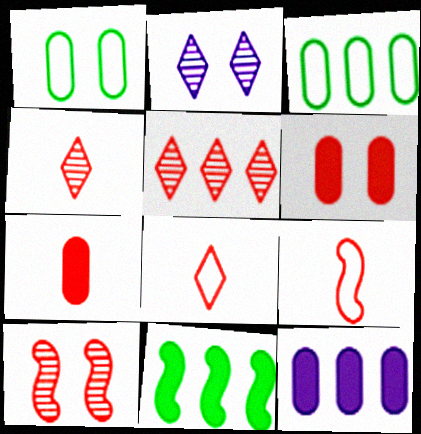[[4, 7, 9], 
[5, 6, 9]]